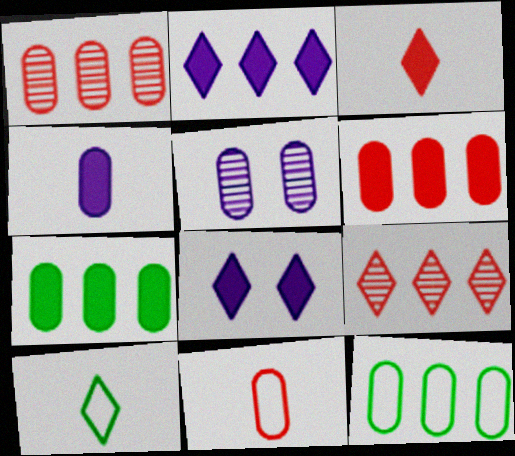[[5, 7, 11], 
[8, 9, 10]]